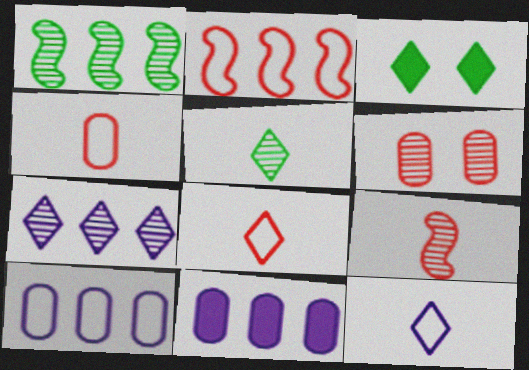[[3, 7, 8], 
[3, 9, 10]]